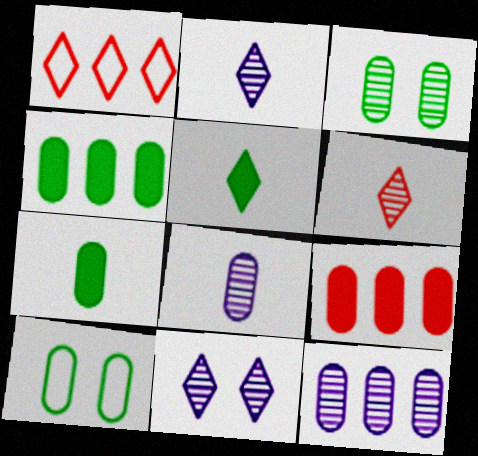[[1, 5, 11], 
[8, 9, 10]]